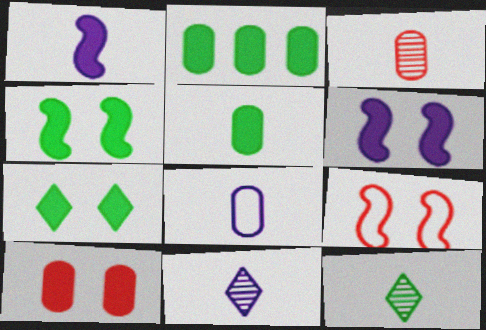[[1, 8, 11], 
[2, 9, 11], 
[3, 5, 8], 
[6, 7, 10]]